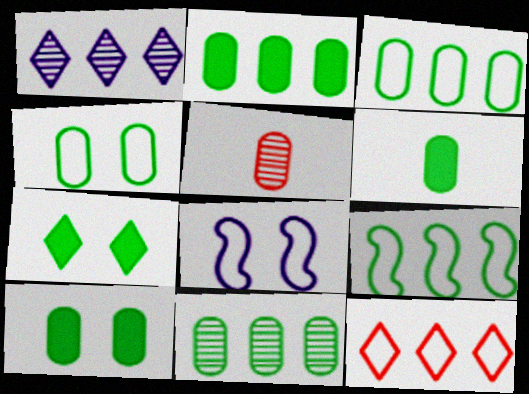[[2, 3, 11], 
[2, 6, 10], 
[4, 6, 11]]